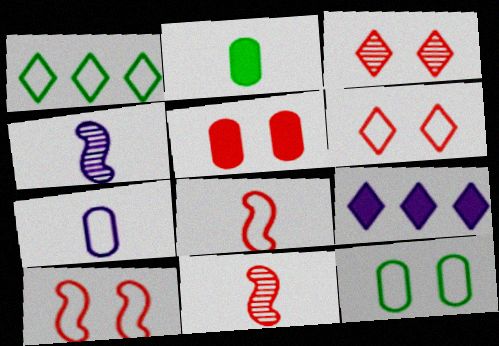[[1, 4, 5], 
[1, 7, 10], 
[3, 5, 10], 
[9, 11, 12]]